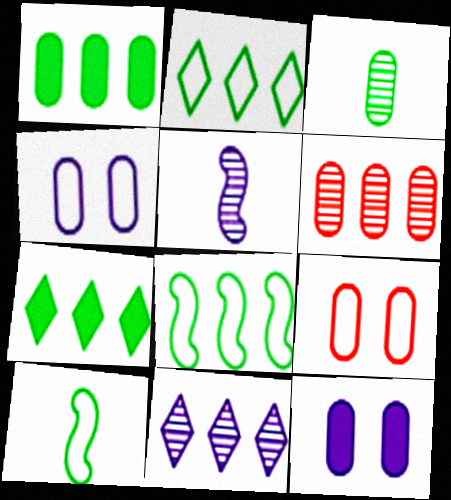[[5, 7, 9]]